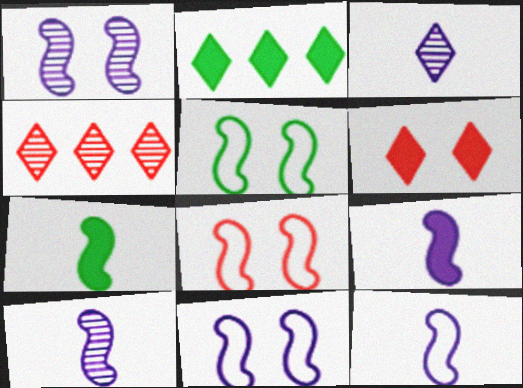[[5, 8, 11], 
[9, 10, 12]]